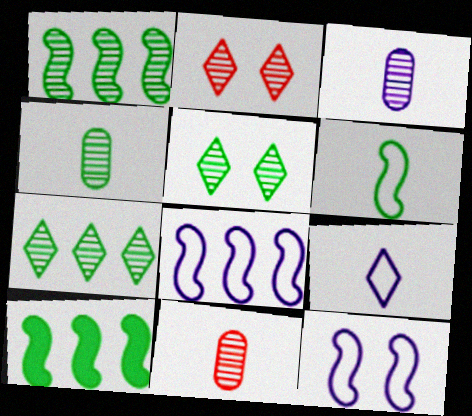[[1, 2, 3], 
[1, 4, 5], 
[3, 4, 11]]